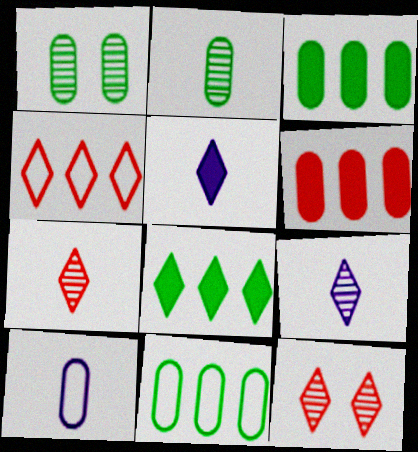[[1, 6, 10]]